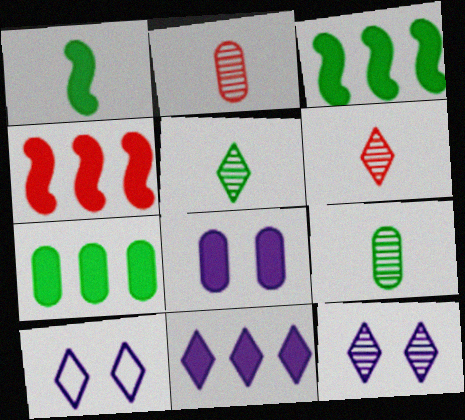[[2, 3, 10], 
[4, 7, 11], 
[4, 9, 10]]